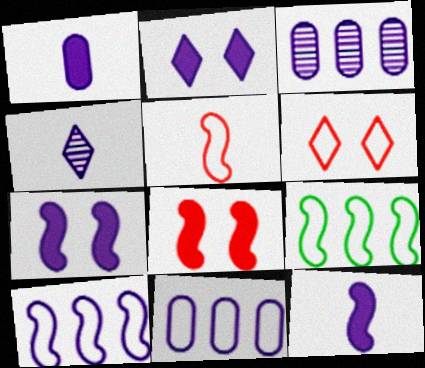[[4, 7, 11]]